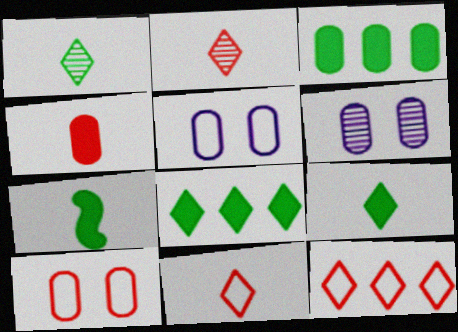[[6, 7, 12]]